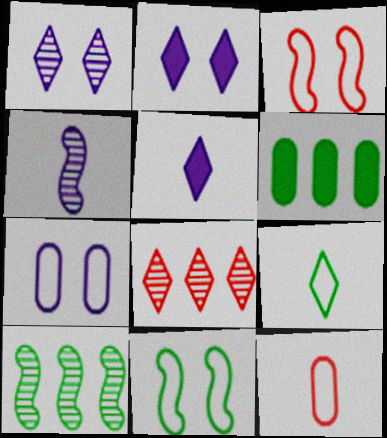[[2, 8, 9], 
[2, 10, 12]]